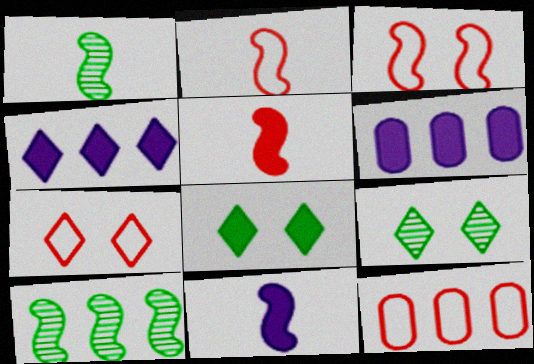[[1, 2, 11], 
[1, 6, 7], 
[2, 6, 9], 
[2, 7, 12], 
[3, 10, 11], 
[4, 10, 12], 
[5, 6, 8], 
[9, 11, 12]]